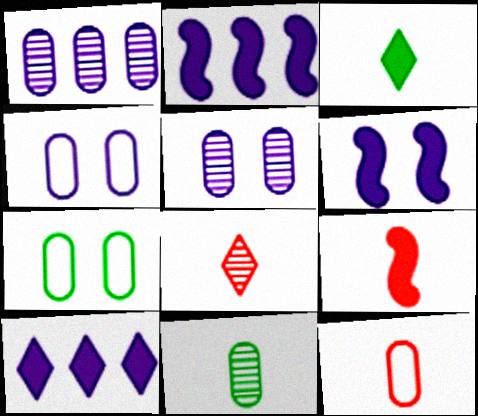[[2, 7, 8], 
[8, 9, 12]]